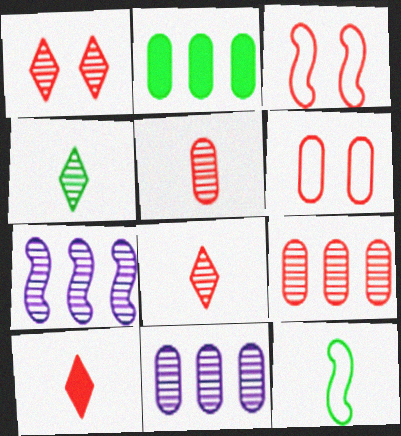[[3, 9, 10]]